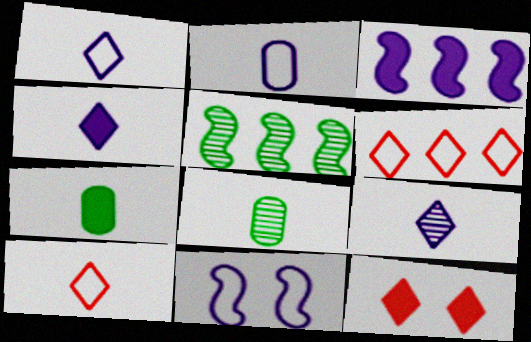[[1, 4, 9], 
[2, 5, 12], 
[3, 7, 12]]